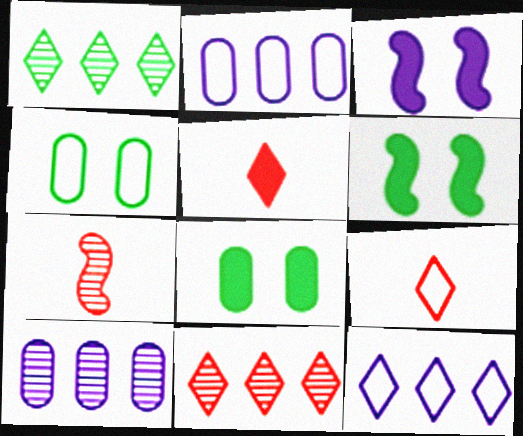[[6, 9, 10], 
[7, 8, 12]]